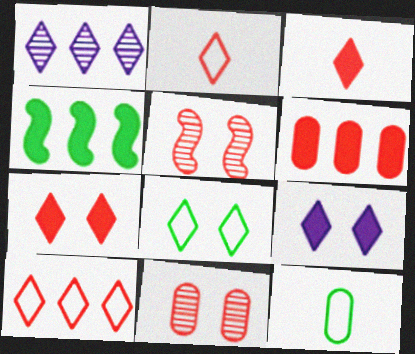[[1, 3, 8], 
[2, 5, 6]]